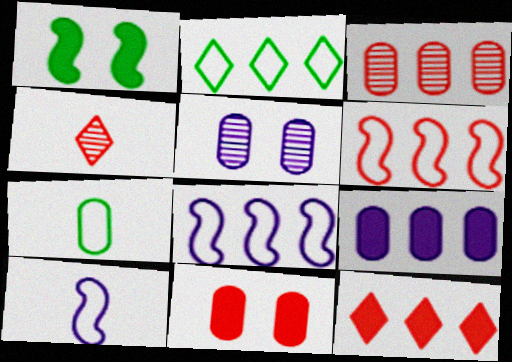[[3, 6, 12], 
[4, 6, 11]]